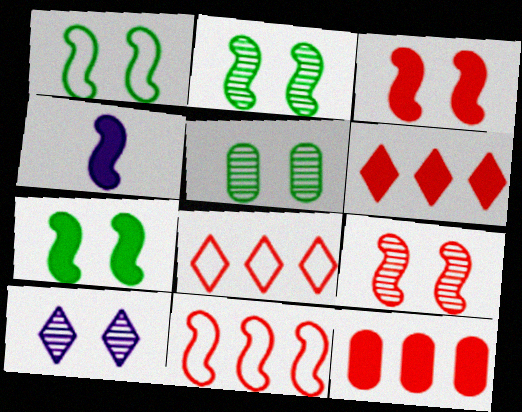[[1, 2, 7], 
[2, 4, 11], 
[4, 5, 8], 
[5, 9, 10]]